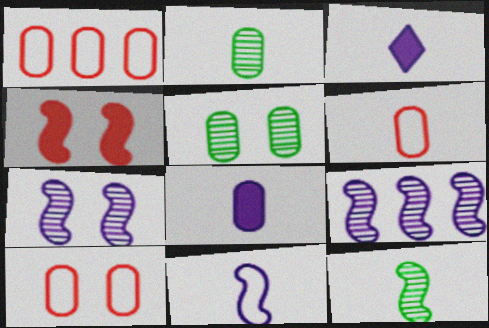[[1, 5, 8], 
[1, 6, 10], 
[2, 6, 8], 
[3, 6, 12]]